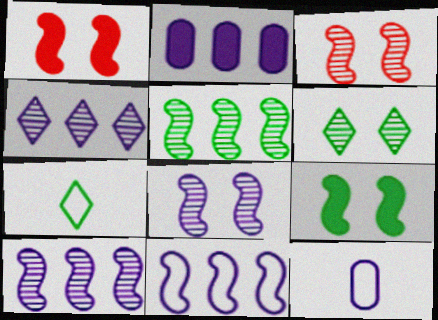[[2, 3, 7], 
[2, 4, 11]]